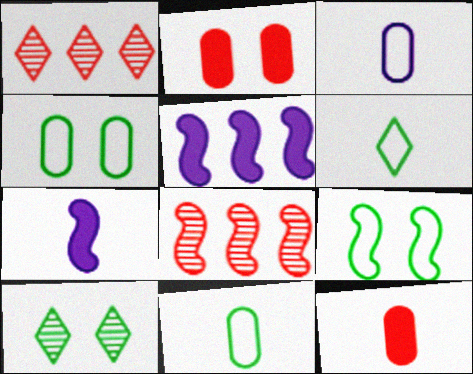[[1, 4, 7], 
[7, 8, 9]]